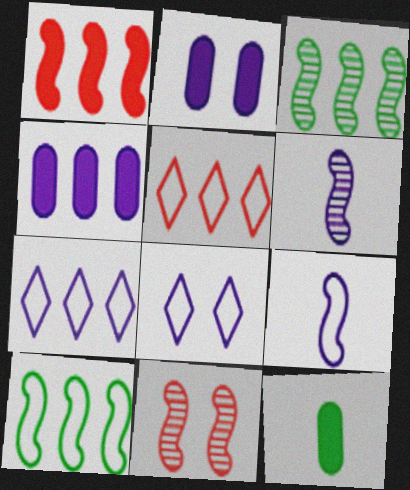[[2, 6, 7], 
[3, 4, 5], 
[3, 6, 11], 
[4, 6, 8], 
[7, 11, 12]]